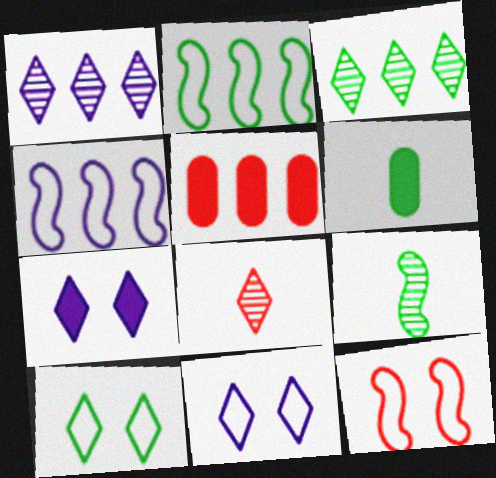[[1, 2, 5], 
[1, 6, 12], 
[3, 4, 5], 
[5, 8, 12], 
[5, 9, 11]]